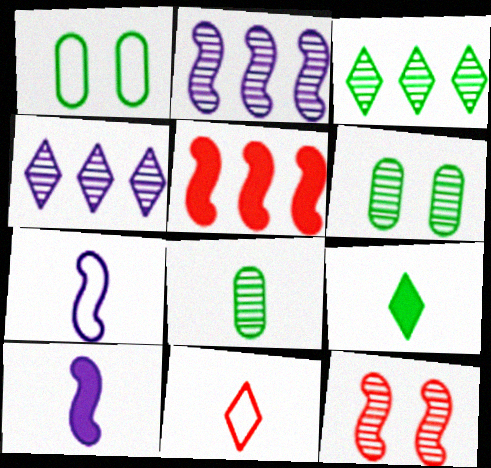[[4, 8, 12], 
[8, 10, 11]]